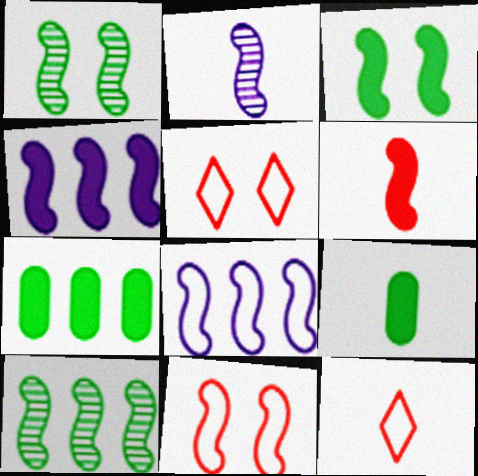[[1, 6, 8], 
[2, 5, 7], 
[2, 9, 12], 
[3, 4, 6]]